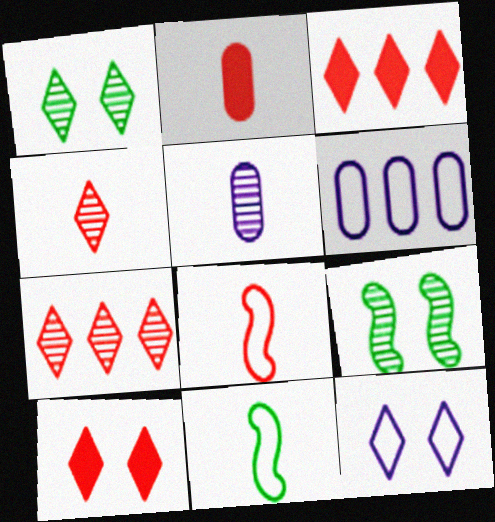[[1, 10, 12], 
[2, 4, 8], 
[5, 7, 9]]